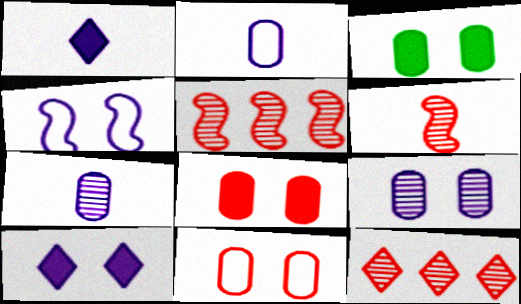[[3, 9, 11], 
[4, 9, 10]]